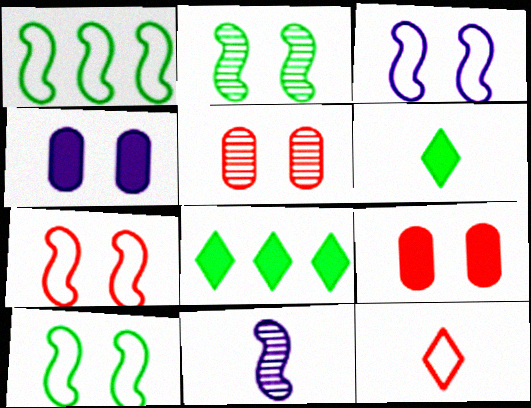[[3, 7, 10]]